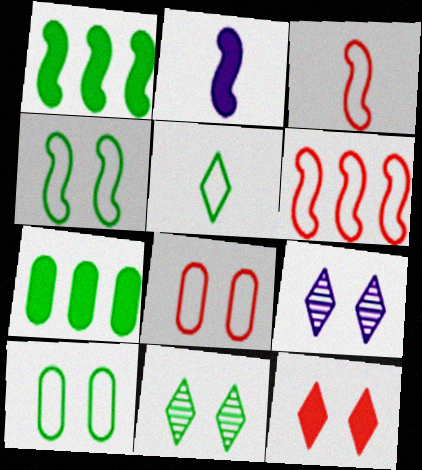[[2, 7, 12], 
[3, 7, 9]]